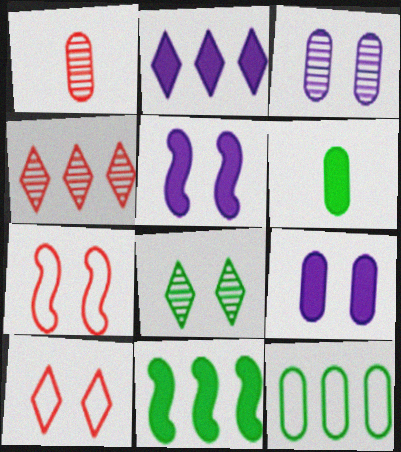[[1, 9, 12], 
[7, 8, 9]]